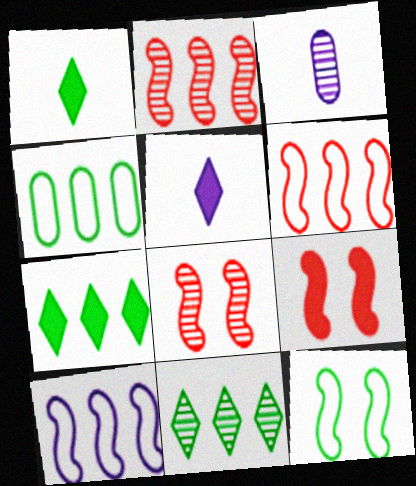[[3, 8, 11], 
[4, 5, 8]]